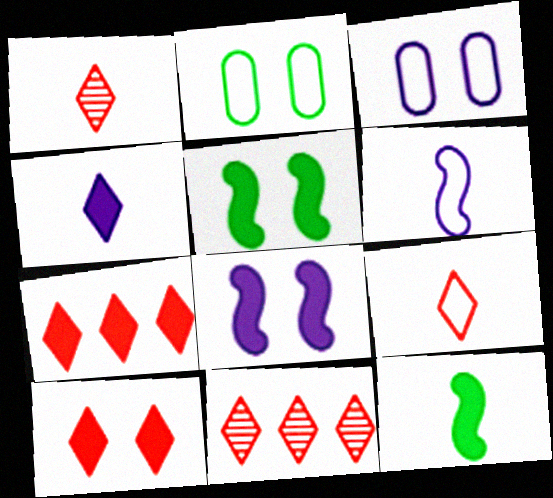[[3, 11, 12], 
[9, 10, 11]]